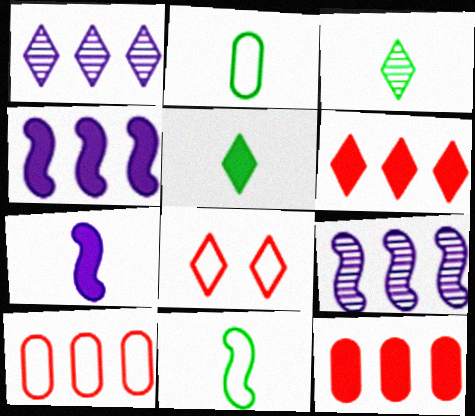[[1, 5, 8]]